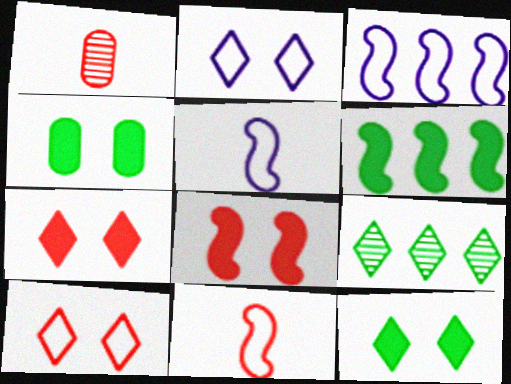[[1, 2, 6], 
[1, 3, 12]]